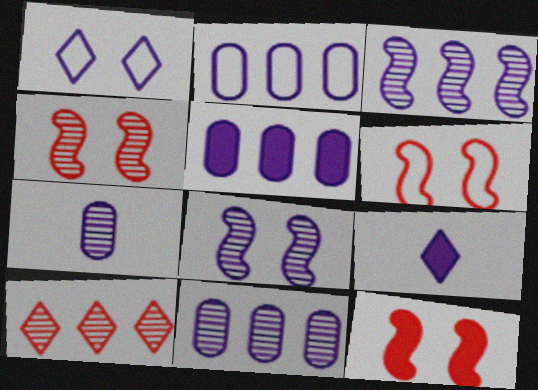[[2, 5, 11], 
[2, 8, 9], 
[4, 6, 12]]